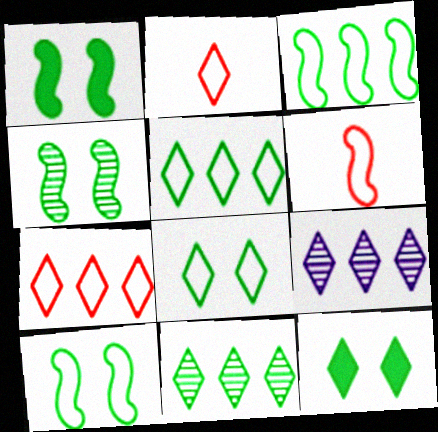[[1, 4, 10], 
[2, 9, 12]]